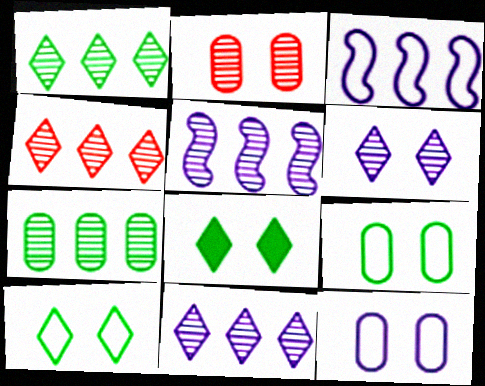[[1, 4, 11], 
[4, 5, 7]]